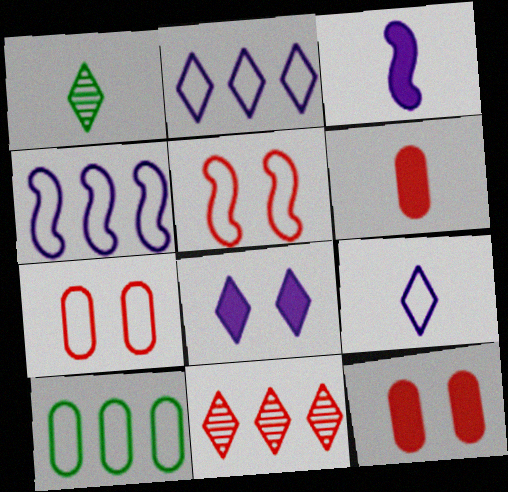[[1, 4, 12], 
[5, 6, 11], 
[5, 9, 10]]